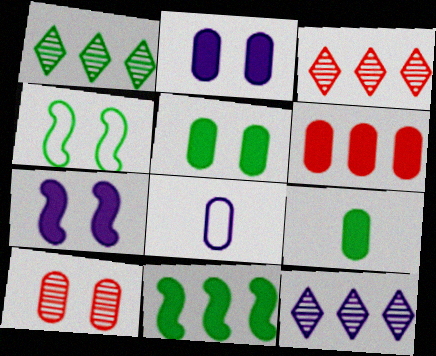[[1, 3, 12], 
[1, 4, 9], 
[2, 6, 9], 
[7, 8, 12]]